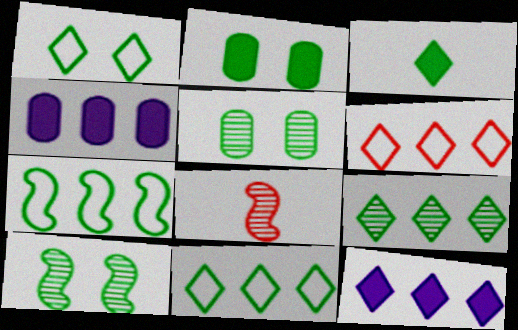[[1, 2, 10], 
[1, 3, 9], 
[1, 4, 8], 
[3, 5, 7], 
[6, 9, 12]]